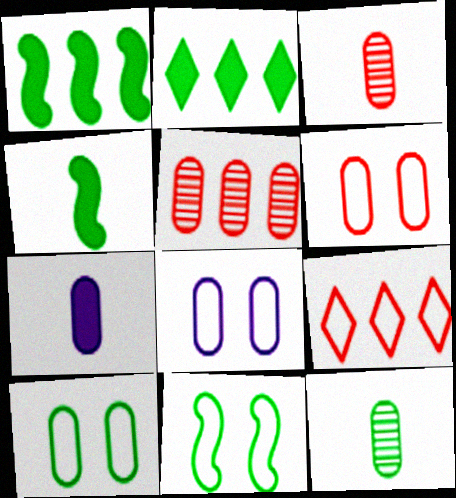[[2, 11, 12], 
[5, 7, 10], 
[6, 8, 10]]